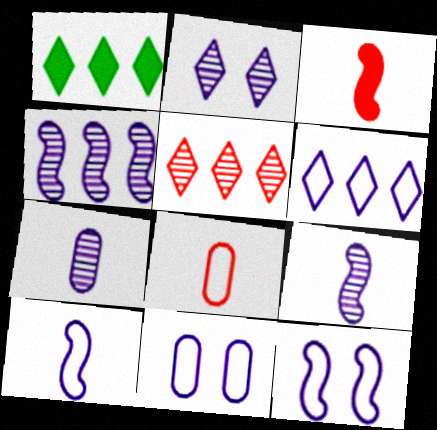[[1, 5, 6], 
[2, 4, 7], 
[6, 10, 11]]